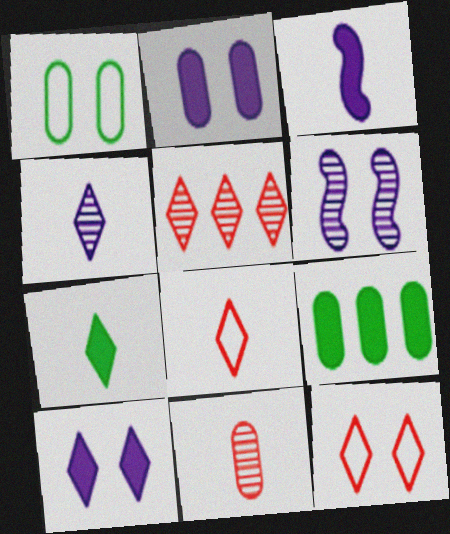[[1, 3, 5], 
[4, 7, 8], 
[6, 8, 9]]